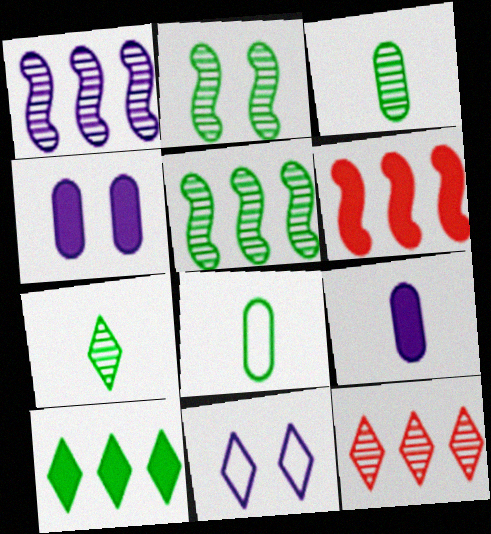[[1, 9, 11], 
[2, 8, 10], 
[3, 6, 11]]